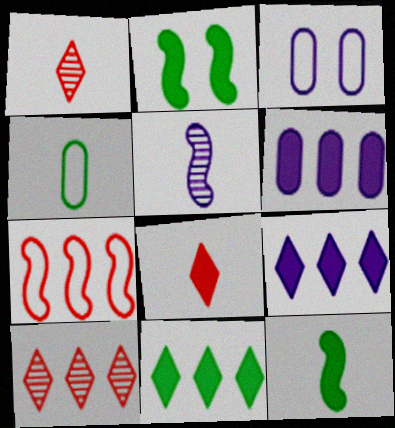[[2, 5, 7], 
[2, 6, 8], 
[3, 5, 9], 
[3, 10, 12], 
[4, 5, 8]]